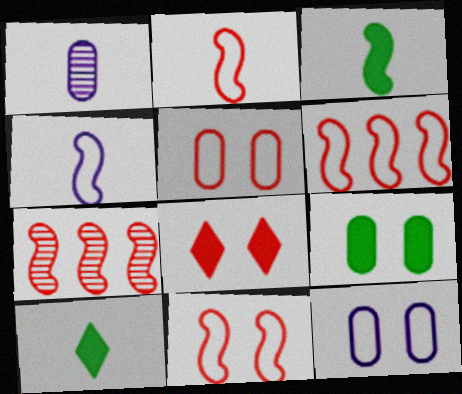[[1, 2, 10], 
[2, 6, 11], 
[7, 10, 12]]